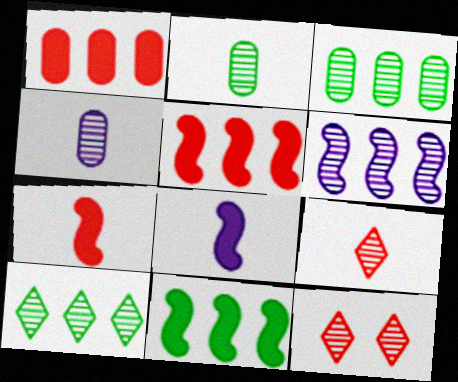[[2, 6, 12]]